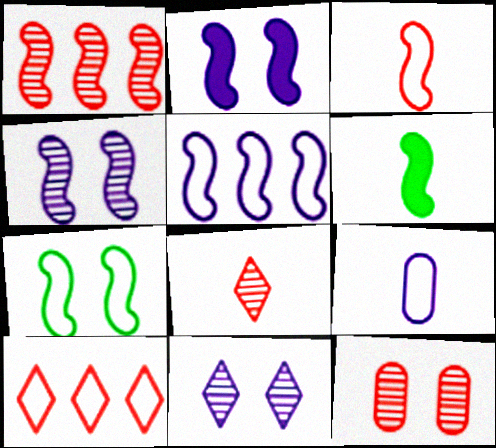[[1, 8, 12], 
[3, 5, 7], 
[6, 8, 9], 
[7, 9, 10]]